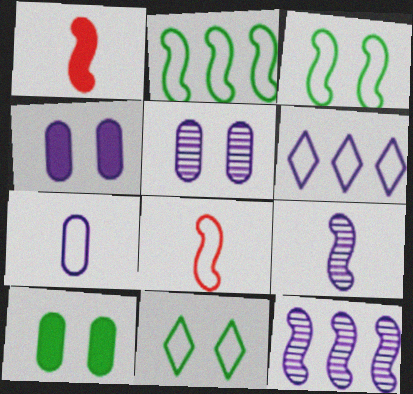[[1, 3, 12], 
[4, 6, 9]]